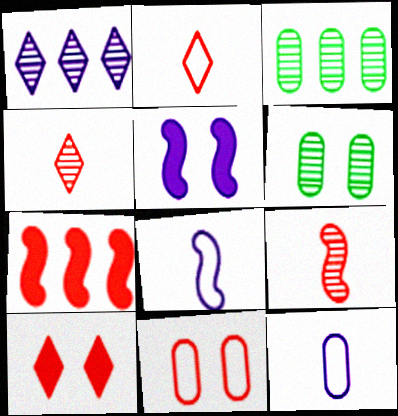[[1, 5, 12], 
[1, 6, 9], 
[2, 3, 5], 
[3, 8, 10], 
[4, 7, 11]]